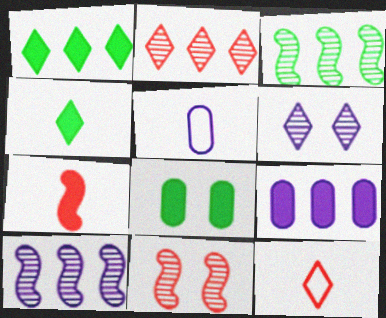[[1, 5, 11], 
[1, 6, 12], 
[8, 10, 12]]